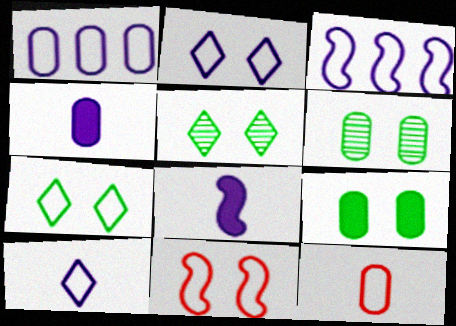[[3, 7, 12]]